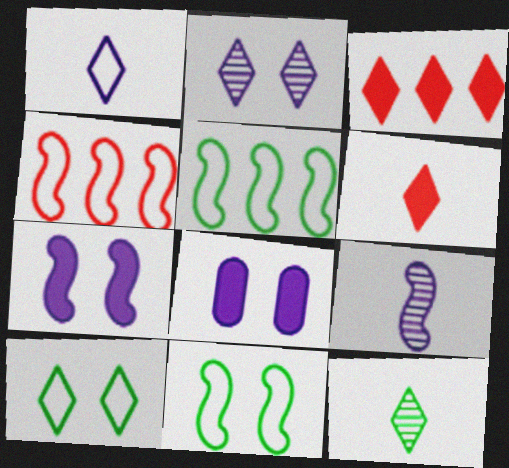[[1, 6, 12], 
[4, 8, 12]]